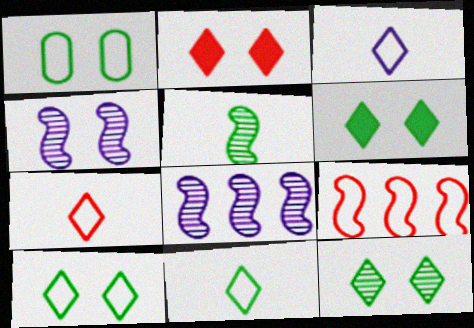[[1, 2, 4], 
[1, 3, 9], 
[3, 7, 11], 
[6, 10, 12]]